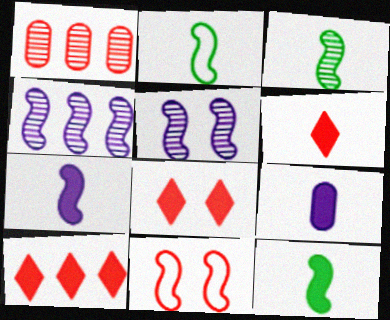[[1, 6, 11], 
[2, 3, 12], 
[4, 11, 12], 
[6, 8, 10], 
[6, 9, 12]]